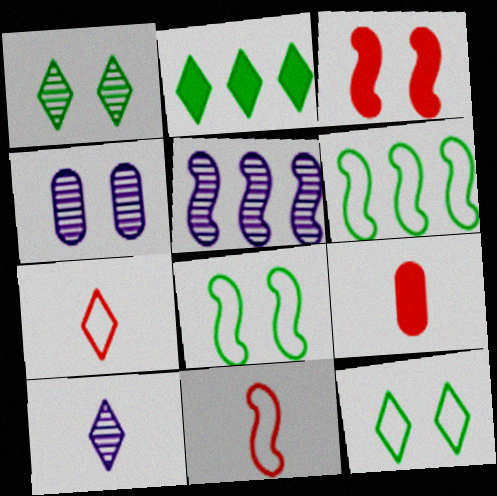[[2, 4, 11], 
[3, 4, 12], 
[4, 5, 10], 
[5, 9, 12]]